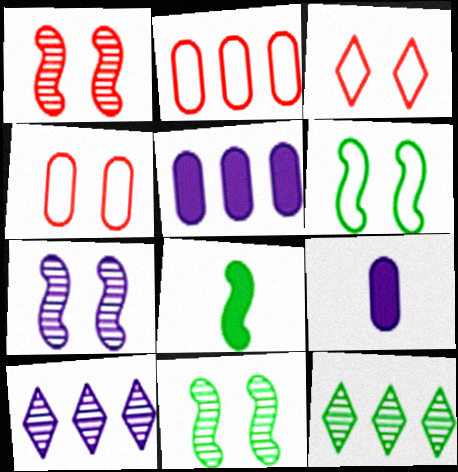[[1, 7, 11], 
[4, 8, 10]]